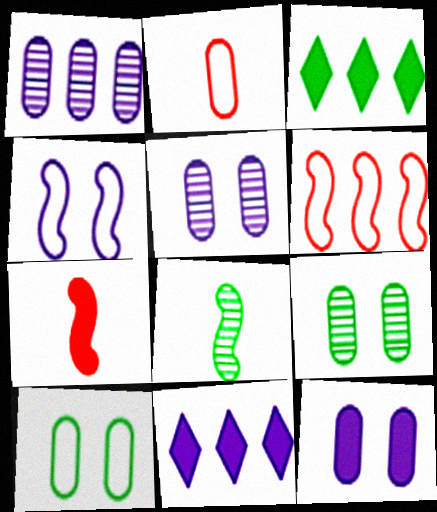[[1, 3, 6], 
[3, 7, 12], 
[3, 8, 10]]